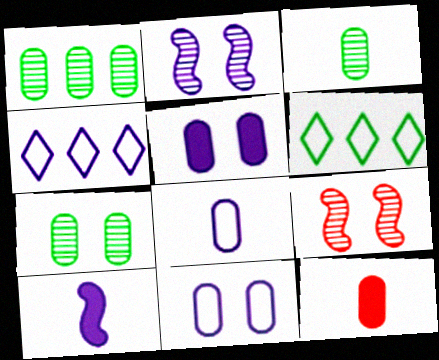[[1, 3, 7], 
[1, 11, 12], 
[2, 6, 12], 
[3, 8, 12]]